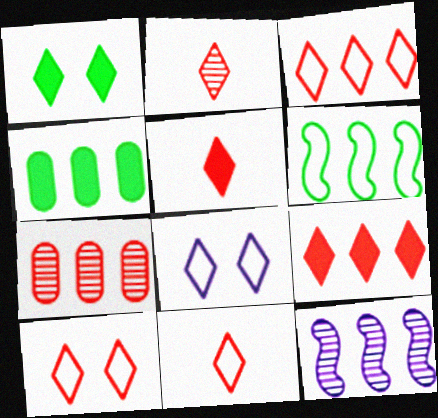[[2, 5, 11], 
[2, 9, 10], 
[3, 4, 12], 
[3, 10, 11]]